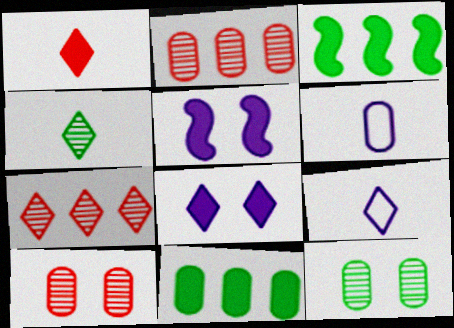[[1, 4, 9], 
[1, 5, 11], 
[3, 9, 10], 
[6, 10, 11]]